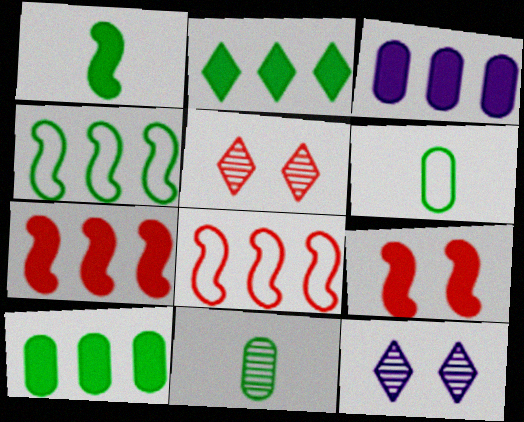[[2, 3, 7], 
[6, 7, 12]]